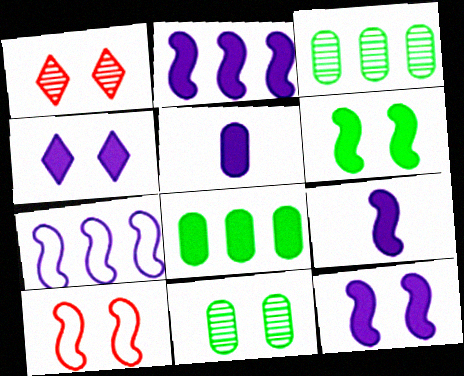[[2, 4, 5], 
[2, 9, 12], 
[4, 10, 11]]